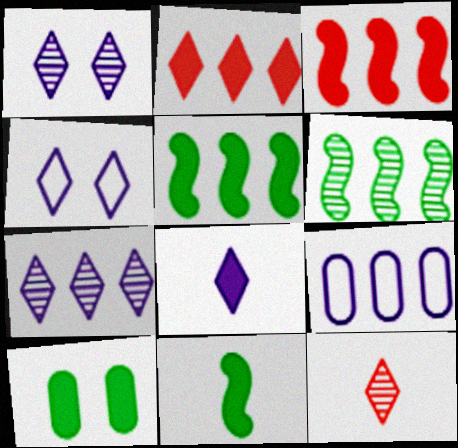[[2, 6, 9], 
[3, 8, 10], 
[4, 7, 8]]